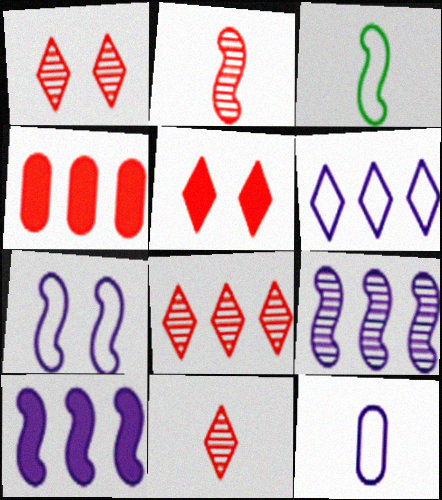[[1, 8, 11], 
[6, 7, 12]]